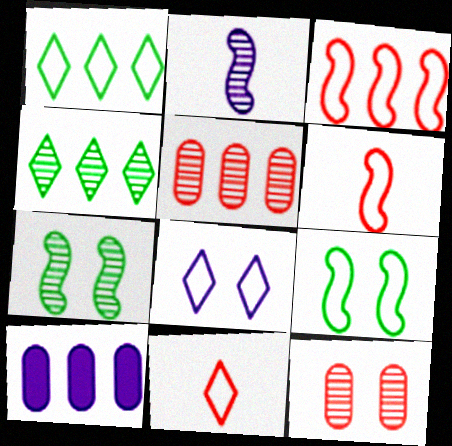[[1, 8, 11], 
[2, 4, 12], 
[2, 8, 10], 
[3, 4, 10], 
[7, 10, 11]]